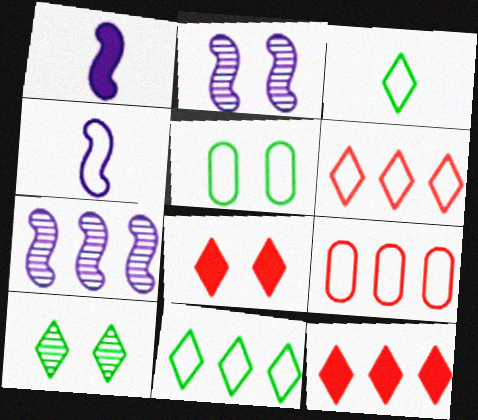[[1, 9, 10], 
[2, 5, 8], 
[4, 5, 6]]